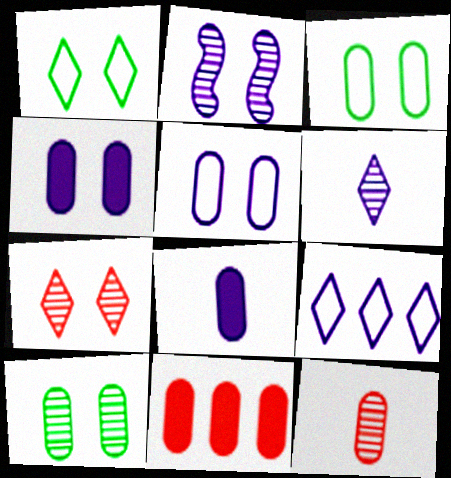[[2, 7, 10], 
[2, 8, 9]]